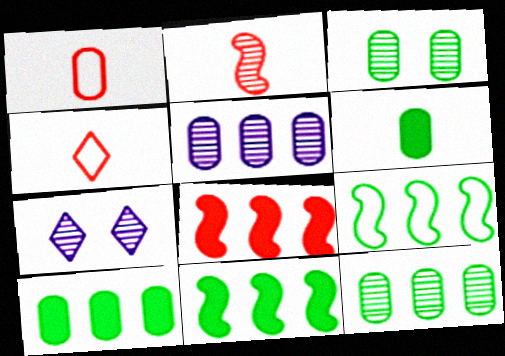[[1, 7, 11], 
[2, 7, 12]]